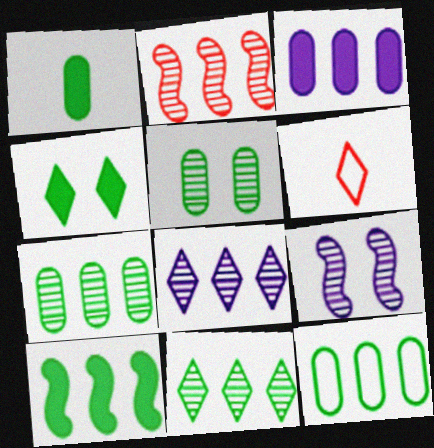[[1, 4, 10], 
[1, 5, 12], 
[2, 7, 8], 
[4, 6, 8], 
[10, 11, 12]]